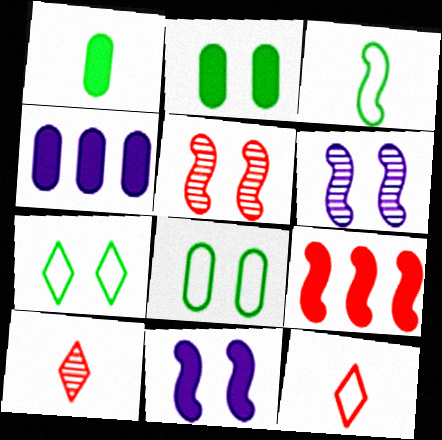[[3, 6, 9]]